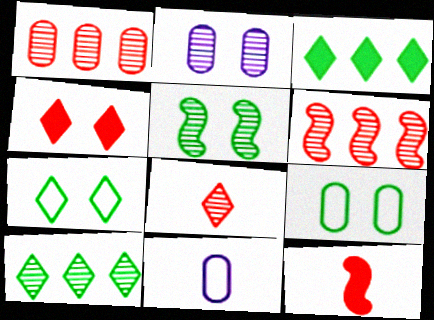[]